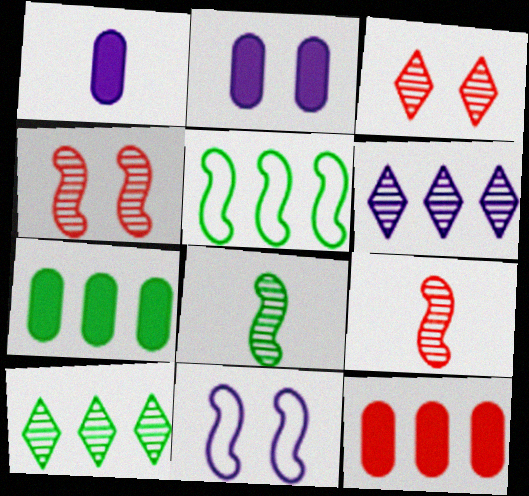[[1, 3, 5], 
[1, 6, 11], 
[5, 6, 12], 
[5, 7, 10]]